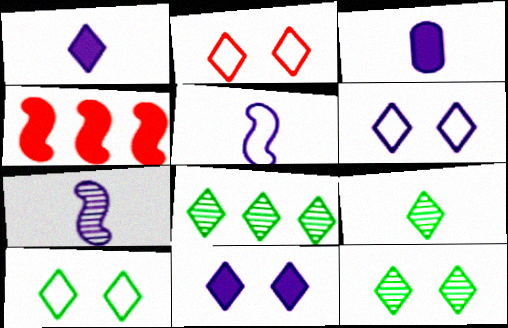[[1, 2, 8], 
[2, 6, 10], 
[2, 11, 12], 
[8, 9, 12]]